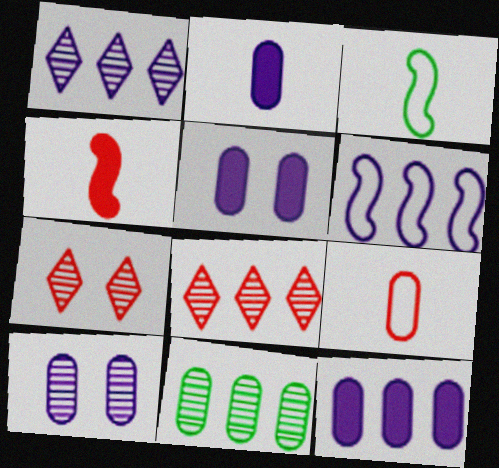[[1, 6, 12], 
[2, 5, 12], 
[3, 5, 8], 
[3, 7, 12], 
[5, 9, 11]]